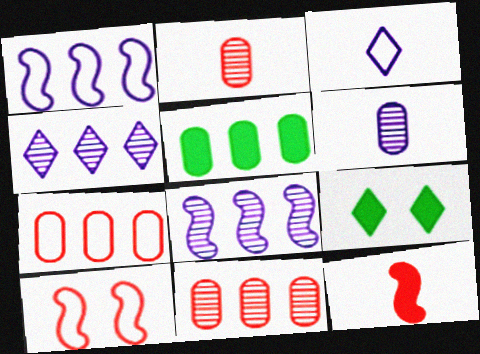[[1, 2, 9]]